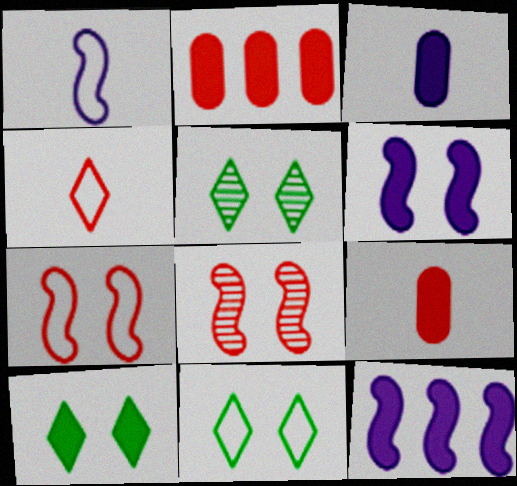[[1, 2, 5], 
[2, 4, 8], 
[5, 10, 11], 
[9, 10, 12]]